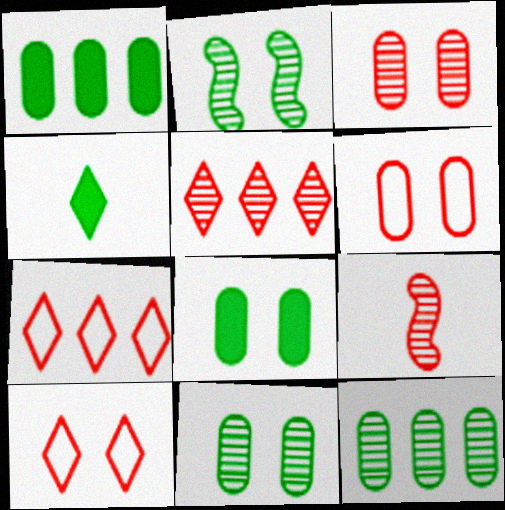[[3, 5, 9]]